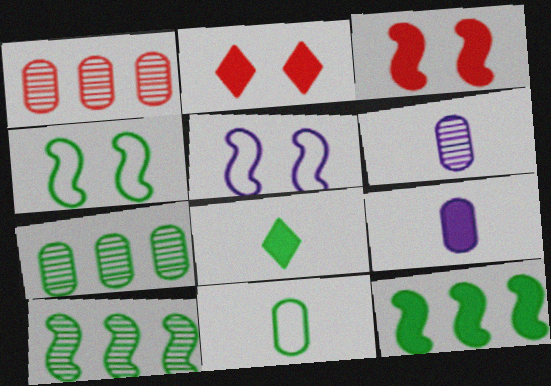[[1, 5, 8], 
[2, 9, 12], 
[4, 7, 8]]